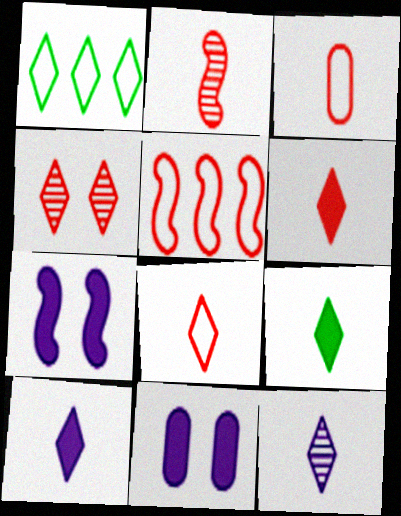[[1, 2, 11], 
[1, 4, 10], 
[2, 3, 6], 
[6, 9, 10], 
[8, 9, 12]]